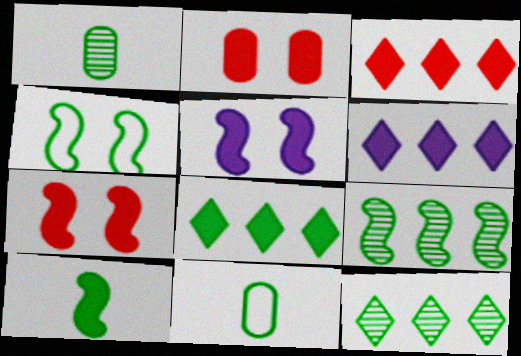[[1, 4, 8], 
[2, 6, 10], 
[3, 6, 8], 
[4, 9, 10]]